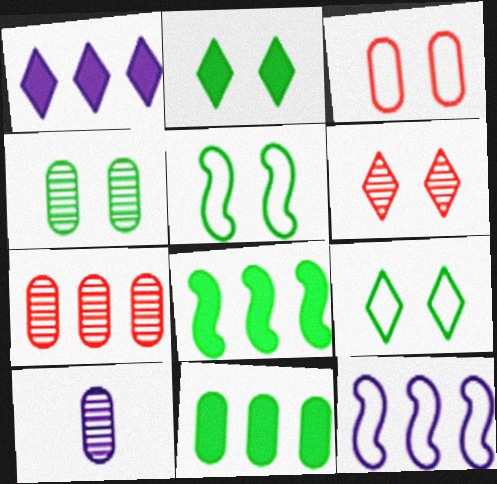[[2, 4, 5], 
[3, 10, 11], 
[4, 7, 10]]